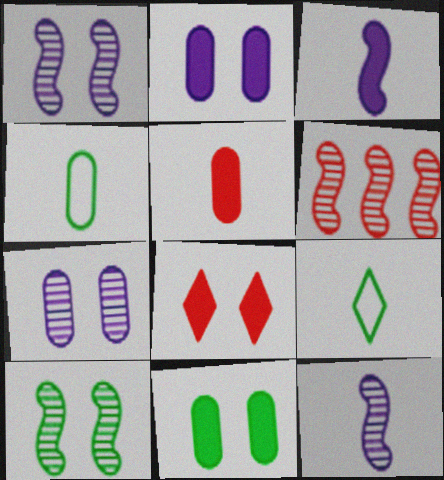[[2, 6, 9], 
[5, 9, 12], 
[6, 10, 12]]